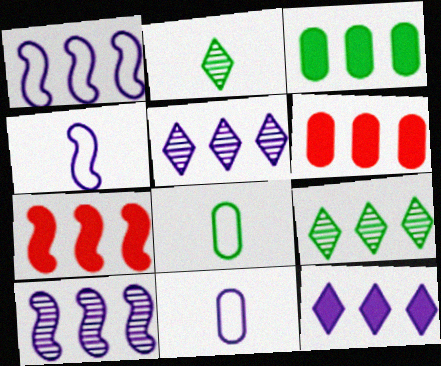[[1, 6, 9], 
[3, 7, 12]]